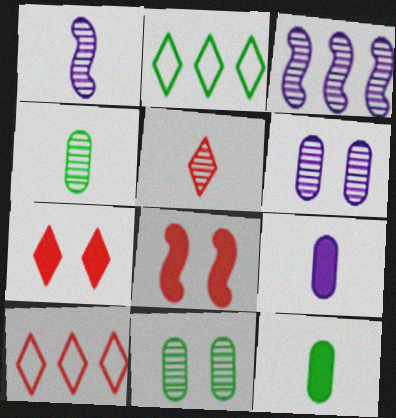[[1, 4, 5], 
[3, 5, 11], 
[5, 7, 10]]